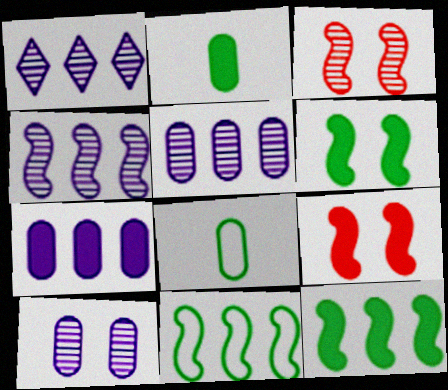[[1, 4, 5], 
[1, 8, 9]]